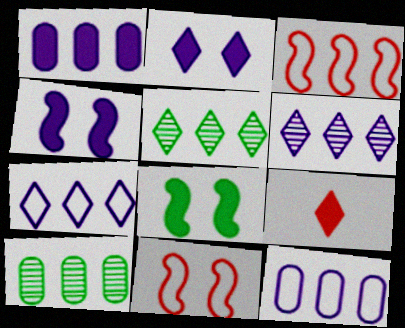[[1, 3, 5], 
[1, 8, 9]]